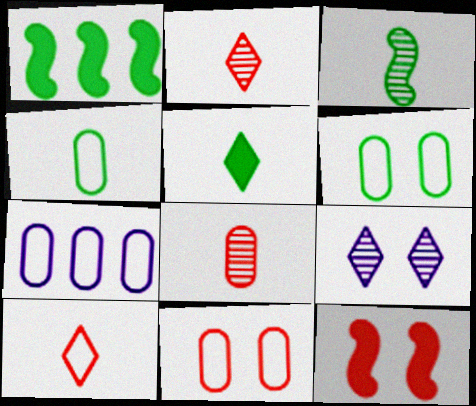[[3, 4, 5], 
[4, 7, 11], 
[6, 9, 12]]